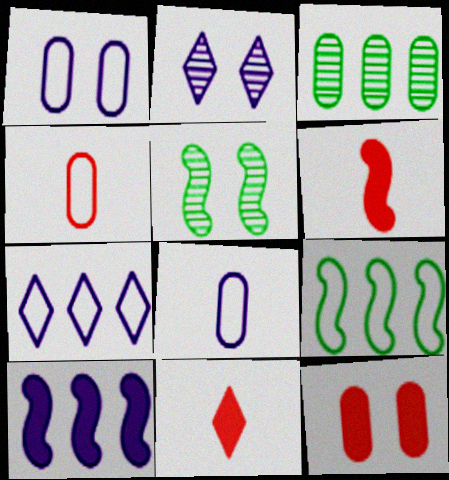[[2, 8, 10], 
[3, 8, 12]]